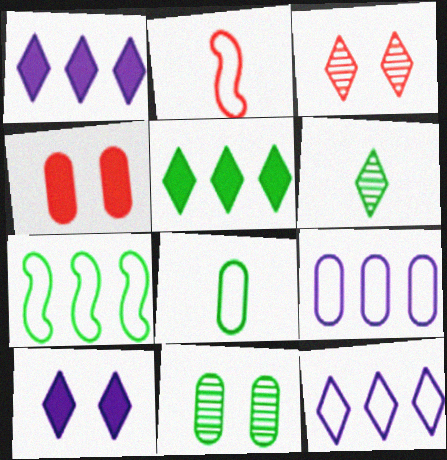[[1, 2, 11]]